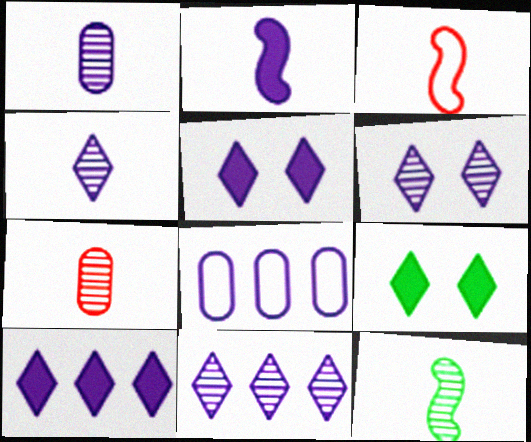[[2, 3, 12], 
[2, 6, 8], 
[4, 6, 11], 
[4, 7, 12]]